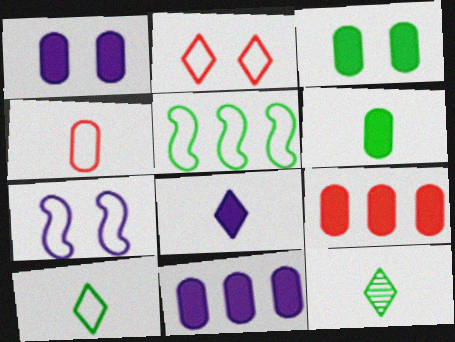[[1, 6, 9], 
[3, 5, 12], 
[7, 9, 12]]